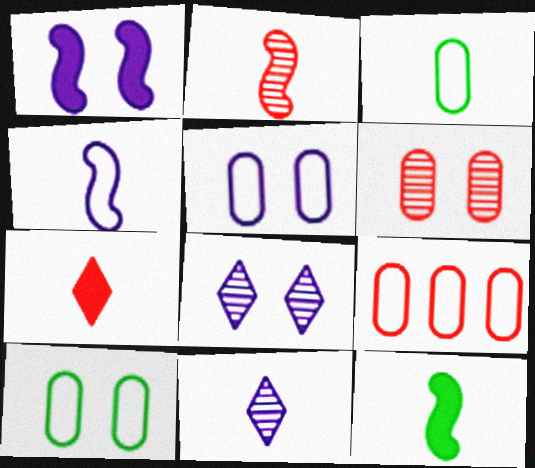[[1, 5, 8], 
[2, 4, 12], 
[3, 5, 9], 
[8, 9, 12]]